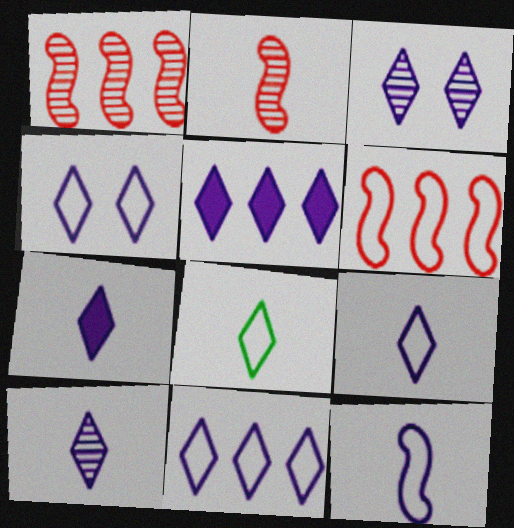[[3, 5, 9], 
[3, 7, 11], 
[4, 5, 10], 
[4, 9, 11], 
[7, 9, 10]]